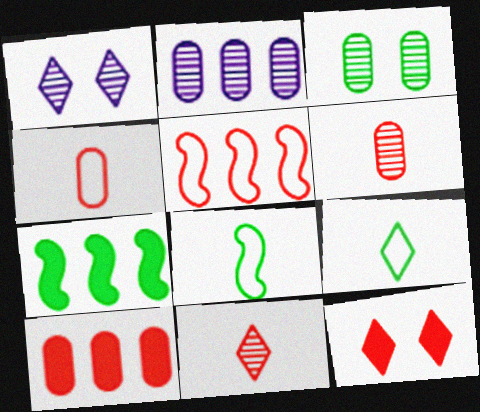[[1, 4, 7], 
[1, 8, 10], 
[2, 3, 6], 
[2, 8, 12], 
[3, 7, 9], 
[5, 6, 12]]